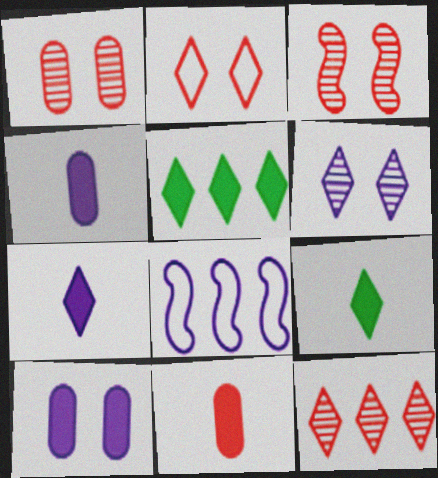[[1, 8, 9], 
[4, 6, 8]]